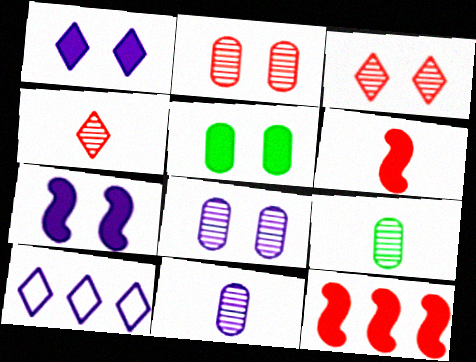[[7, 10, 11]]